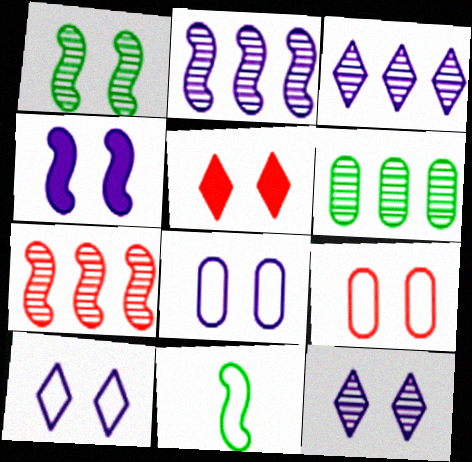[[1, 5, 8], 
[3, 6, 7], 
[4, 7, 11], 
[4, 8, 12]]